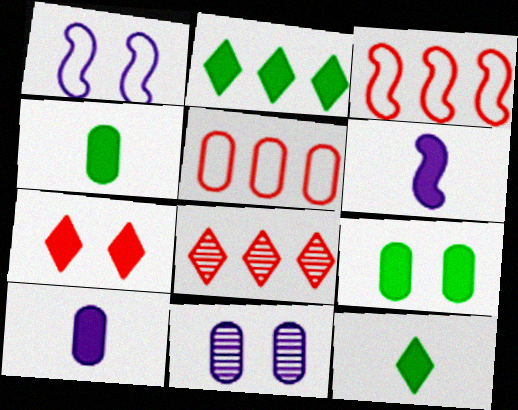[[1, 4, 8], 
[3, 11, 12], 
[4, 5, 11]]